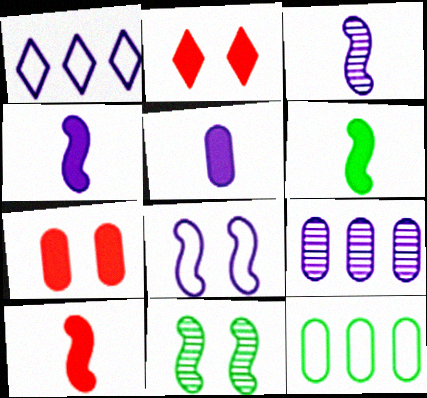[[2, 3, 12], 
[4, 6, 10]]